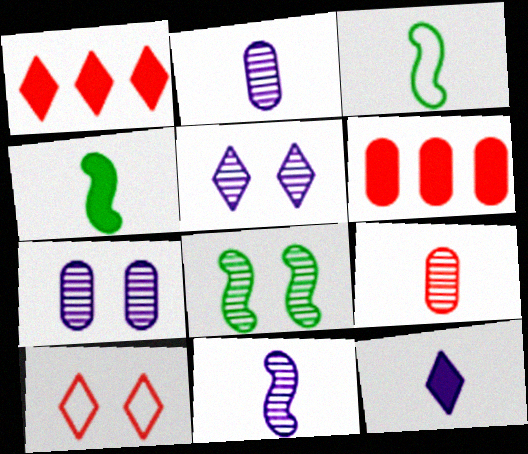[[1, 3, 7], 
[3, 5, 6], 
[3, 9, 12]]